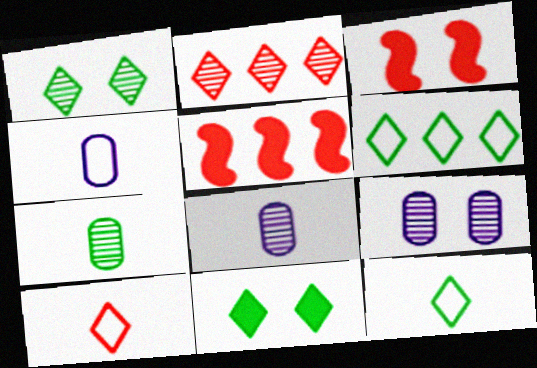[[1, 4, 5], 
[3, 6, 8], 
[5, 9, 12]]